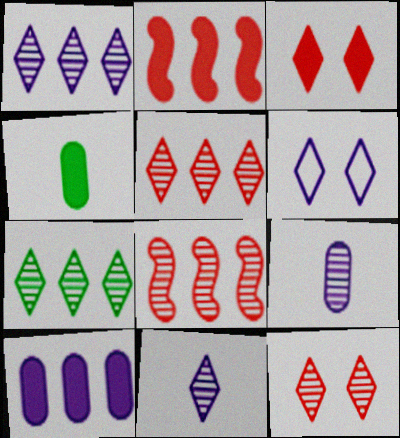[[1, 5, 7], 
[4, 6, 8], 
[7, 11, 12]]